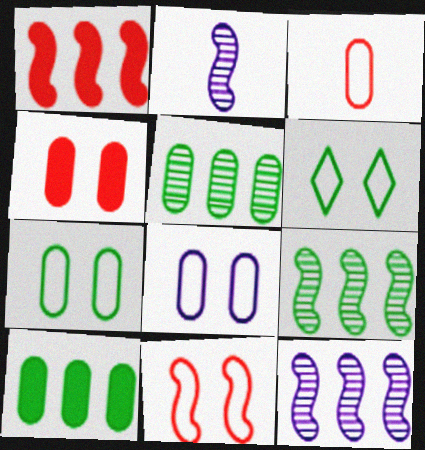[[6, 8, 11]]